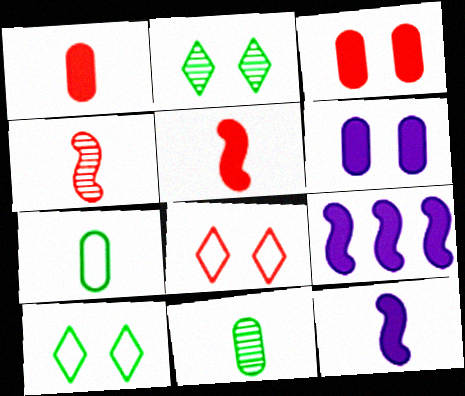[[8, 9, 11]]